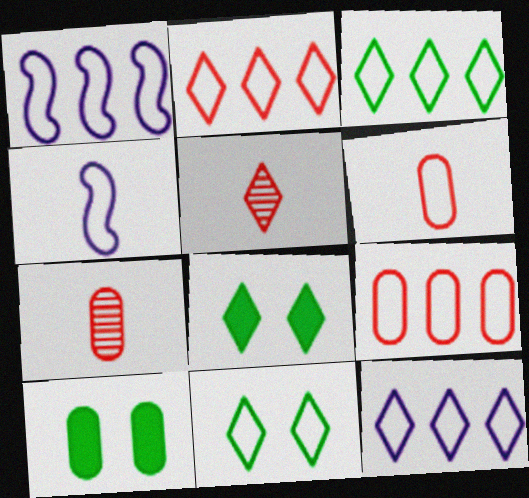[[1, 3, 9], 
[1, 5, 10], 
[1, 6, 11], 
[1, 7, 8], 
[2, 3, 12], 
[4, 9, 11], 
[5, 8, 12]]